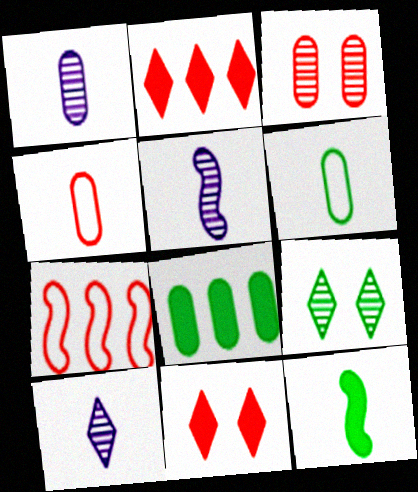[[1, 5, 10], 
[4, 10, 12]]